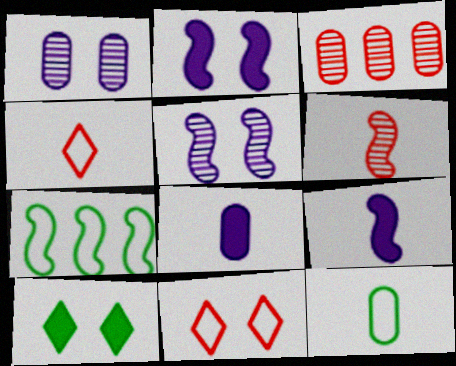[[2, 6, 7]]